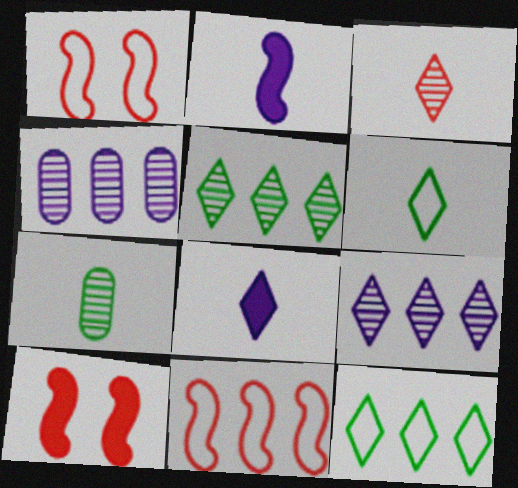[[3, 6, 8], 
[4, 6, 10]]